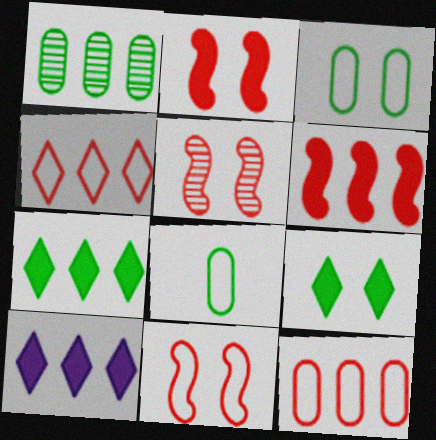[[2, 5, 11], 
[5, 8, 10]]